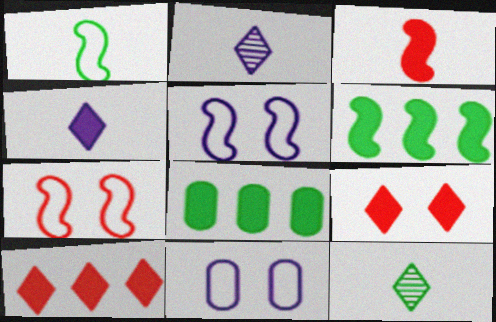[[2, 7, 8]]